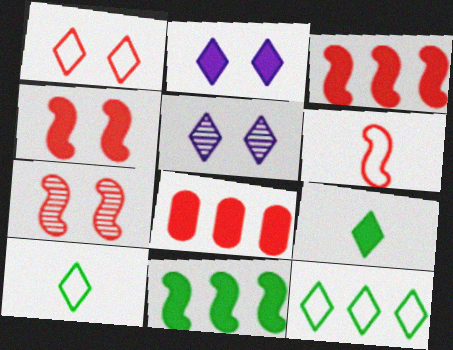[[3, 6, 7]]